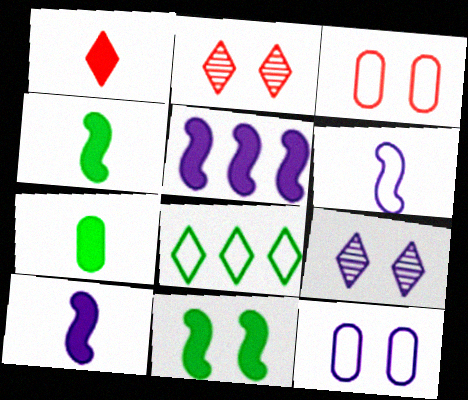[[1, 7, 10], 
[1, 8, 9], 
[2, 11, 12], 
[3, 6, 8], 
[3, 9, 11]]